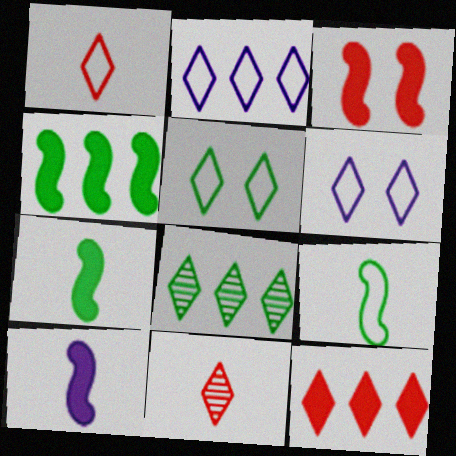[[1, 2, 5], 
[2, 8, 12], 
[3, 4, 10]]